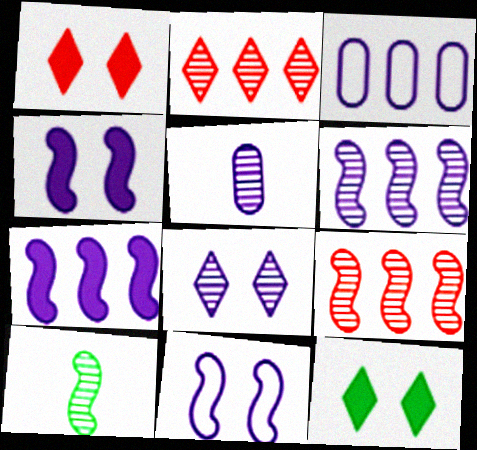[[1, 3, 10], 
[5, 6, 8]]